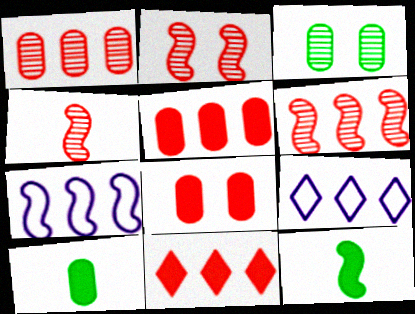[[2, 4, 6], 
[2, 7, 12], 
[2, 9, 10]]